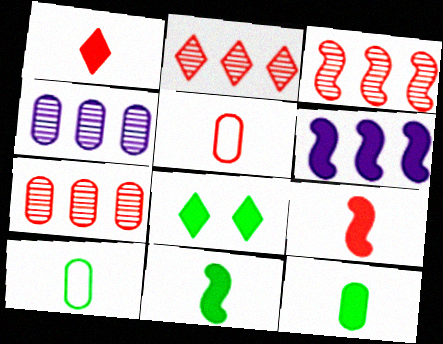[[2, 3, 7]]